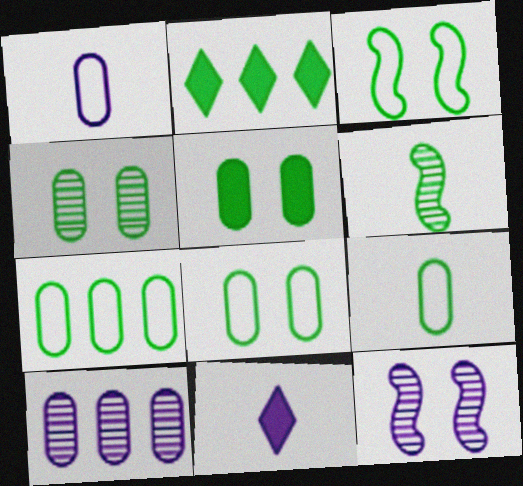[[2, 6, 8], 
[4, 5, 8], 
[7, 8, 9]]